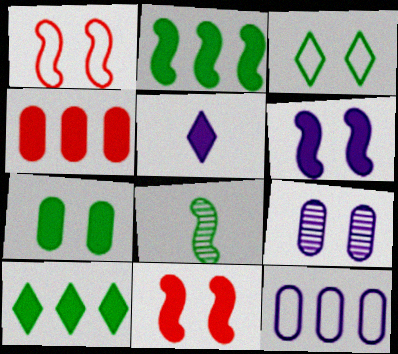[[3, 9, 11]]